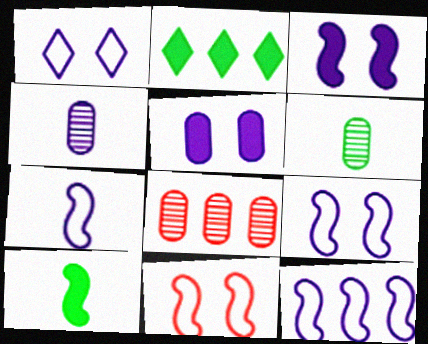[[1, 8, 10], 
[2, 4, 11], 
[2, 8, 12], 
[7, 9, 12]]